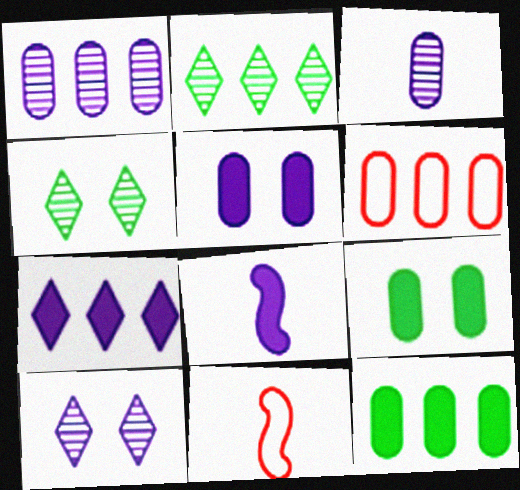[[1, 6, 12], 
[2, 5, 11], 
[3, 6, 9], 
[4, 6, 8], 
[5, 7, 8], 
[10, 11, 12]]